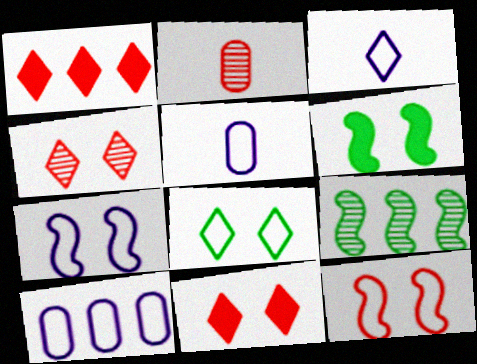[[1, 2, 12], 
[1, 9, 10], 
[3, 7, 10], 
[5, 9, 11]]